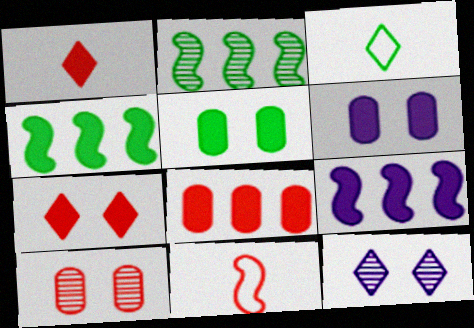[[1, 4, 6], 
[1, 5, 9], 
[2, 3, 5], 
[3, 9, 10]]